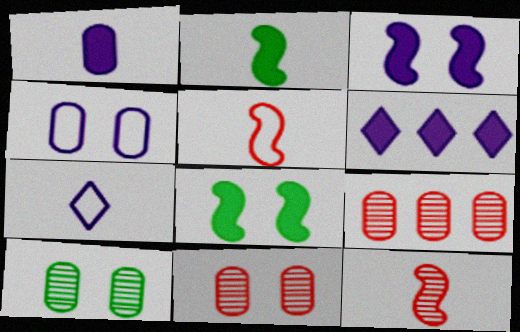[[1, 3, 6], 
[5, 6, 10], 
[7, 8, 9]]